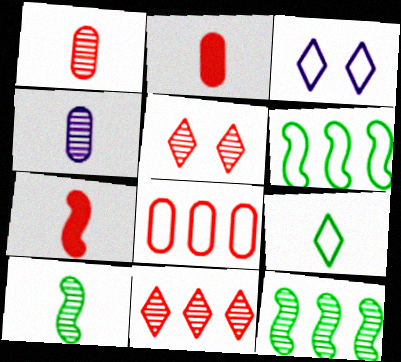[[2, 3, 12], 
[4, 5, 12], 
[4, 7, 9], 
[5, 7, 8]]